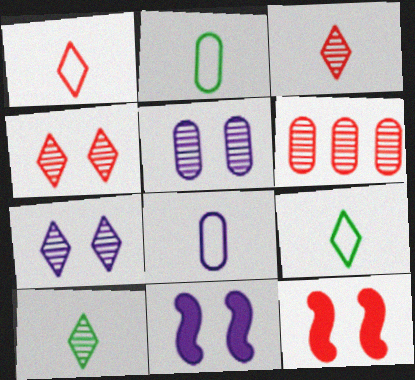[[1, 6, 12], 
[6, 9, 11]]